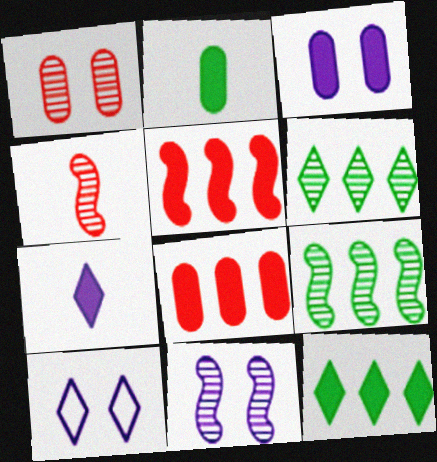[[2, 3, 8], 
[3, 10, 11], 
[4, 9, 11]]